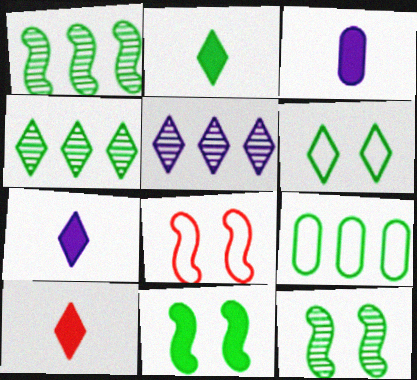[[2, 4, 6], 
[2, 7, 10], 
[2, 9, 12], 
[3, 4, 8], 
[5, 6, 10]]